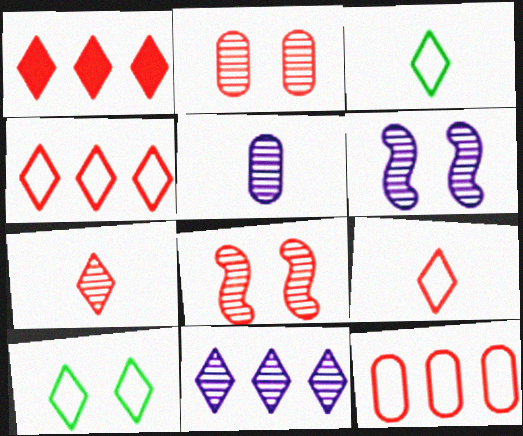[[5, 6, 11]]